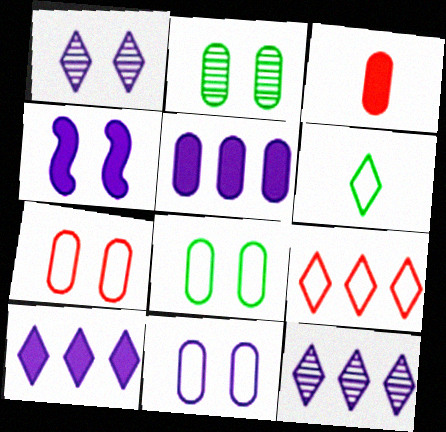[[1, 4, 11], 
[7, 8, 11]]